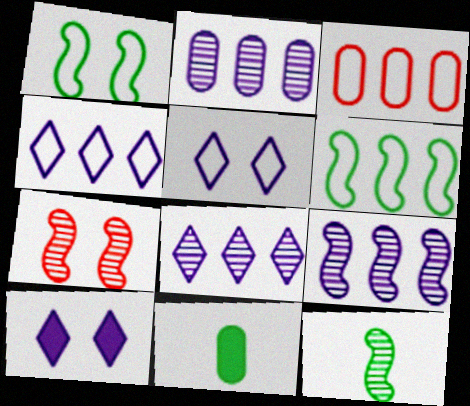[[2, 8, 9], 
[3, 4, 6], 
[3, 10, 12], 
[4, 7, 11], 
[7, 9, 12]]